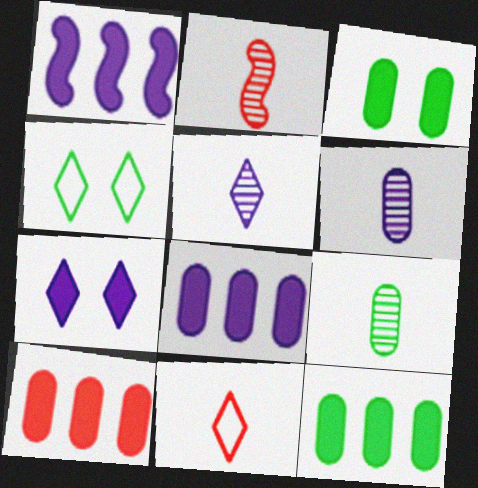[[2, 4, 8], 
[2, 5, 9], 
[8, 10, 12]]